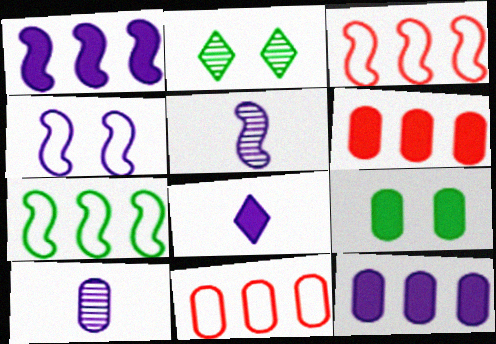[[1, 4, 5], 
[9, 10, 11]]